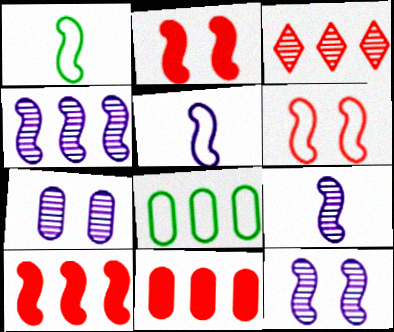[[1, 2, 4], 
[1, 10, 12], 
[4, 9, 12]]